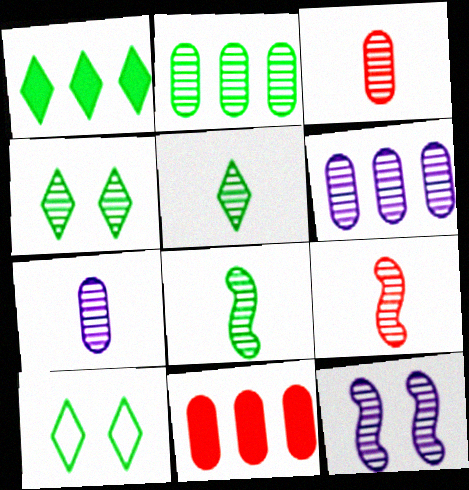[[1, 5, 10], 
[2, 4, 8], 
[4, 6, 9], 
[5, 7, 9]]